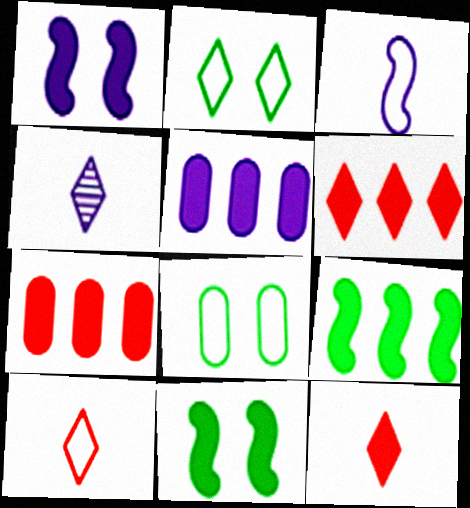[[2, 4, 6], 
[5, 6, 9], 
[5, 11, 12]]